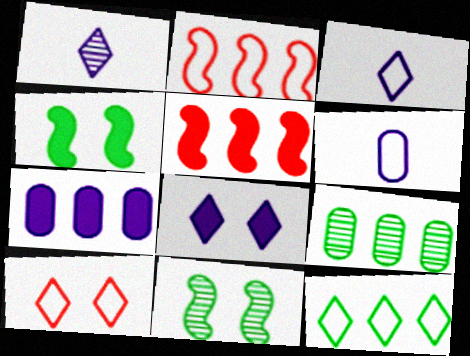[[3, 10, 12]]